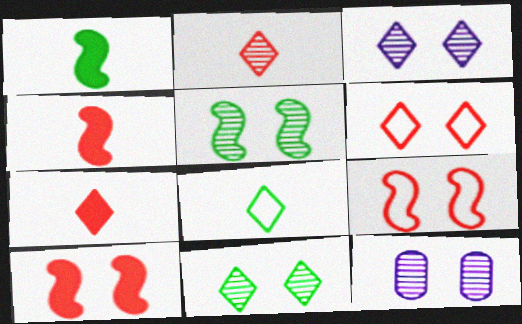[]